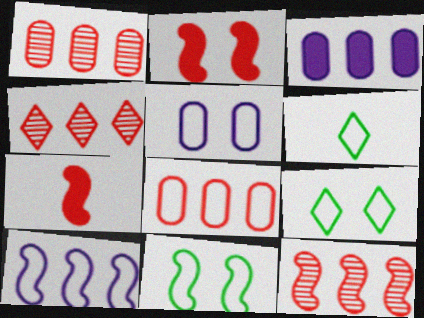[[1, 4, 12]]